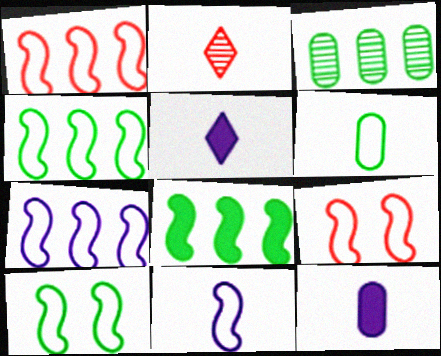[[1, 4, 7], 
[1, 10, 11], 
[3, 5, 9], 
[4, 9, 11]]